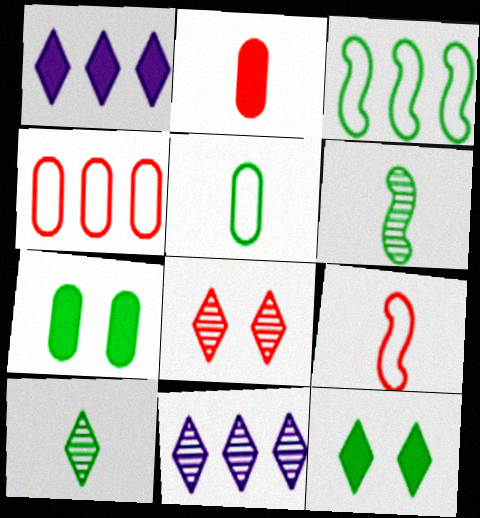[[3, 7, 10], 
[7, 9, 11], 
[8, 10, 11]]